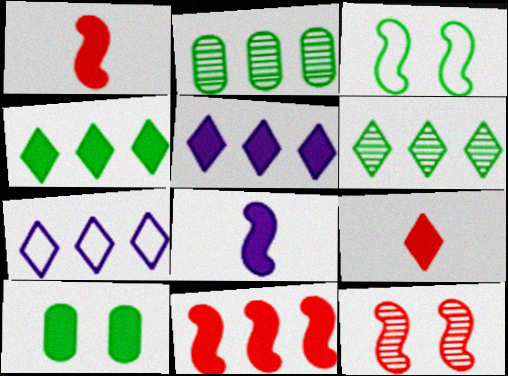[[1, 5, 10], 
[2, 7, 11]]